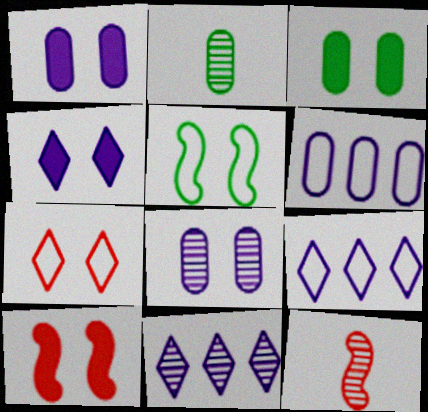[[2, 9, 10], 
[3, 4, 10], 
[3, 9, 12]]